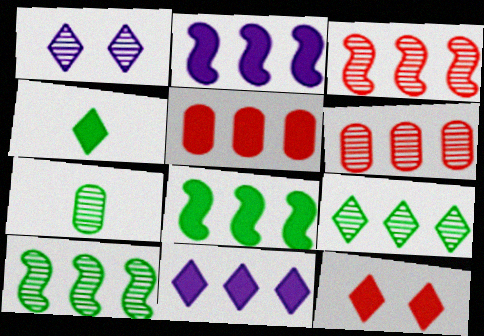[[1, 3, 7], 
[4, 11, 12], 
[5, 8, 11]]